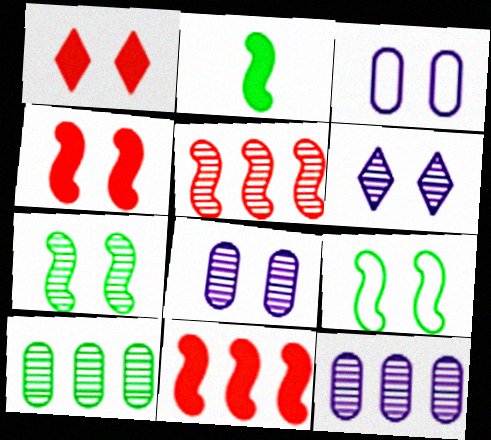[[1, 3, 7], 
[1, 8, 9]]